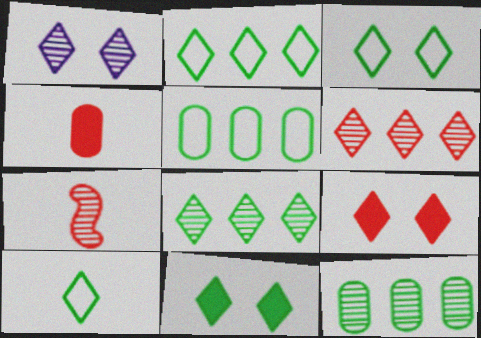[[1, 3, 9], 
[1, 7, 12], 
[2, 3, 10], 
[8, 10, 11]]